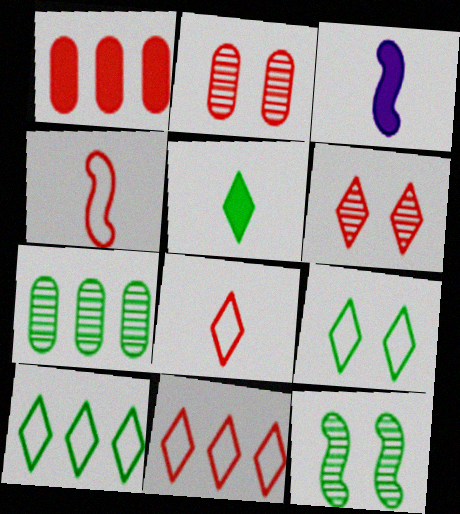[[1, 4, 6], 
[2, 3, 10]]